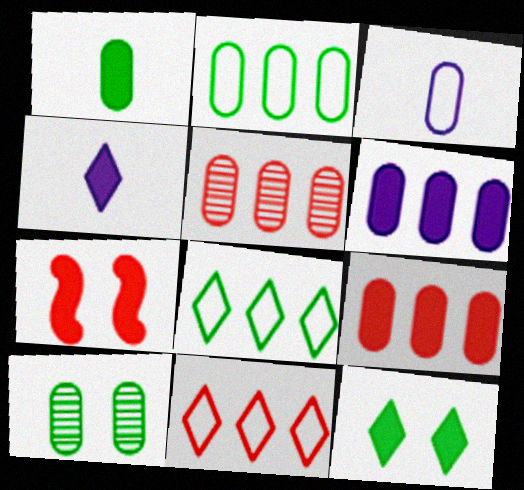[[1, 2, 10], 
[2, 5, 6], 
[3, 9, 10]]